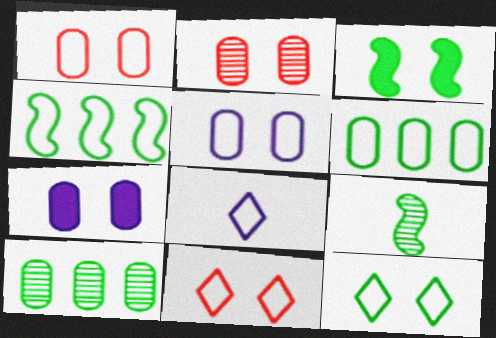[[1, 4, 8], 
[3, 4, 9]]